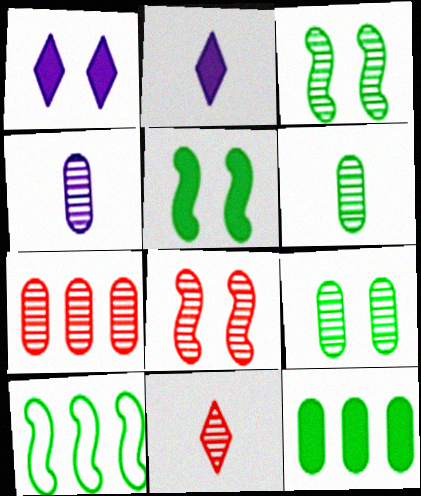[[4, 7, 9], 
[7, 8, 11]]